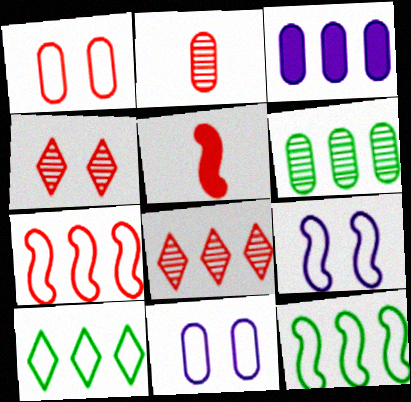[[1, 5, 8], 
[3, 8, 12]]